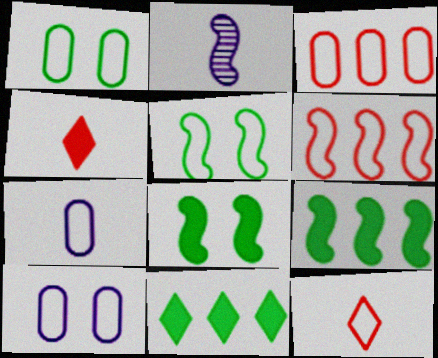[[1, 3, 7], 
[2, 6, 8]]